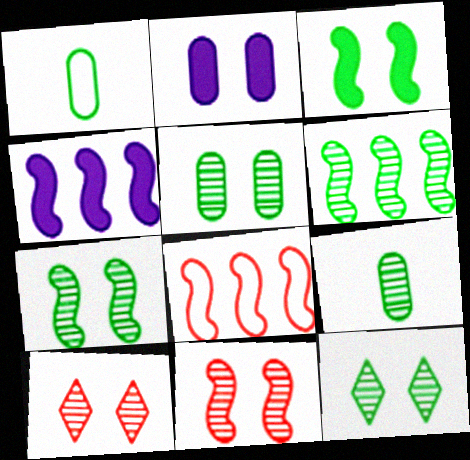[[1, 4, 10], 
[4, 6, 8], 
[5, 7, 12], 
[6, 9, 12]]